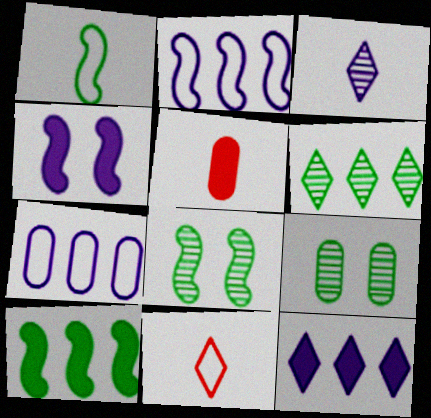[[1, 3, 5], 
[1, 8, 10], 
[3, 4, 7], 
[5, 7, 9]]